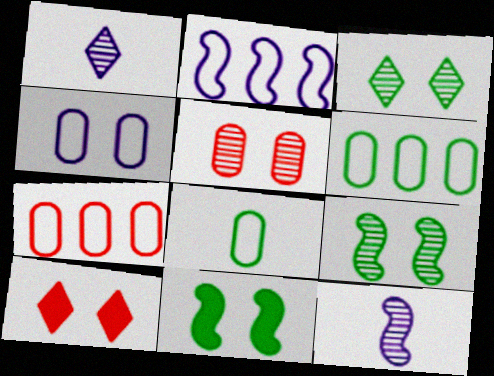[[1, 7, 11], 
[4, 7, 8], 
[4, 9, 10], 
[6, 10, 12]]